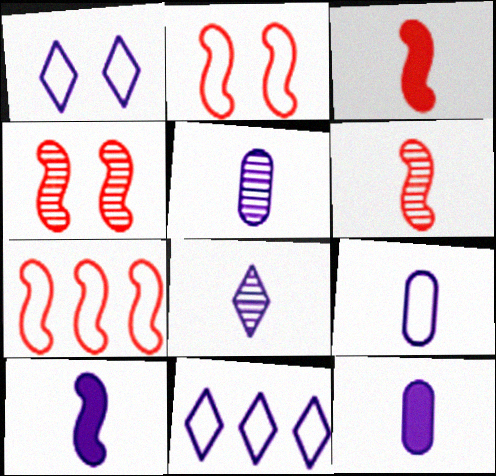[[3, 4, 7], 
[5, 9, 12], 
[8, 9, 10]]